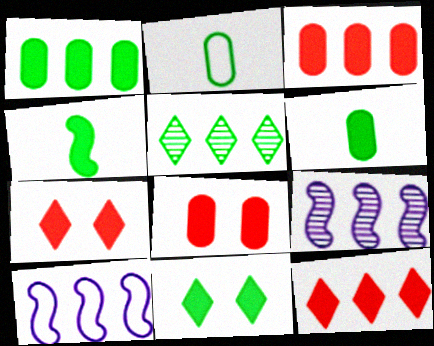[[1, 4, 11], 
[2, 7, 9], 
[3, 5, 10]]